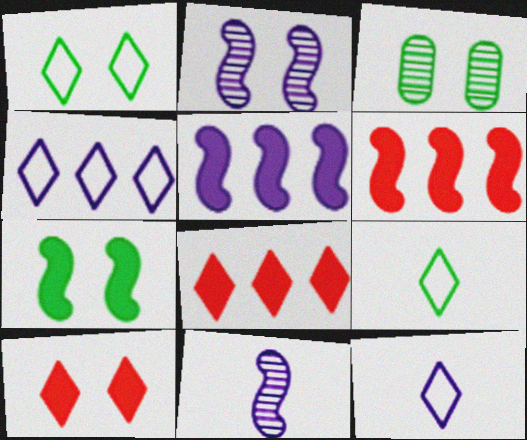[[1, 3, 7], 
[3, 6, 12]]